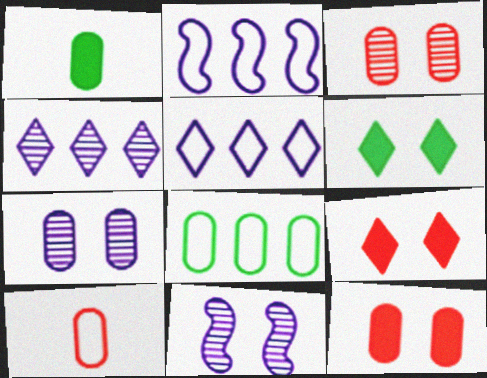[]